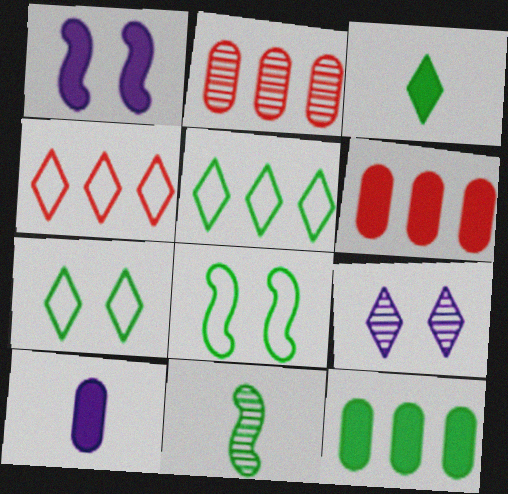[[1, 3, 6], 
[2, 9, 11], 
[3, 4, 9], 
[7, 11, 12]]